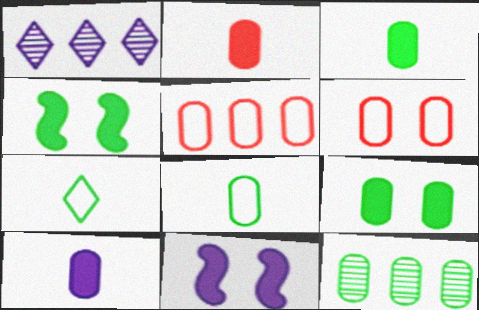[[2, 3, 10], 
[4, 7, 12], 
[6, 10, 12], 
[8, 9, 12]]